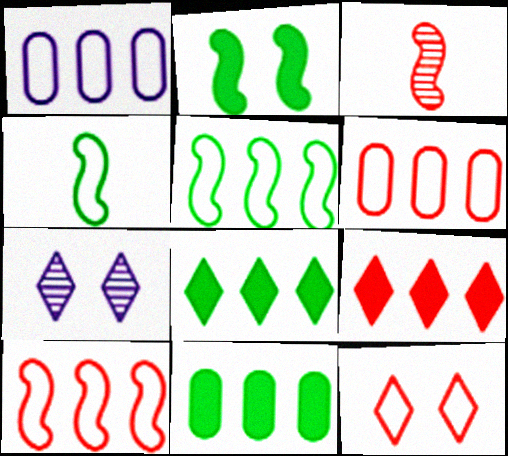[[1, 4, 12]]